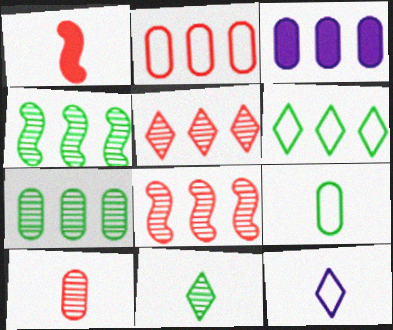[[2, 3, 7], 
[3, 6, 8]]